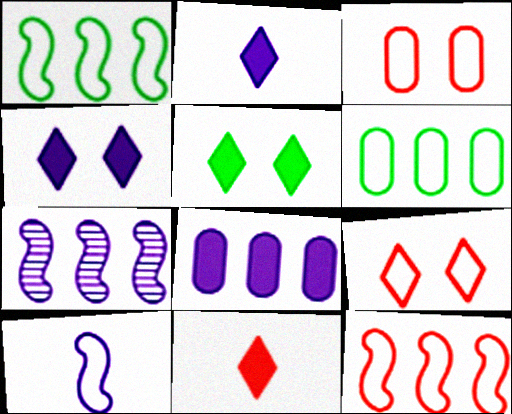[[6, 9, 10]]